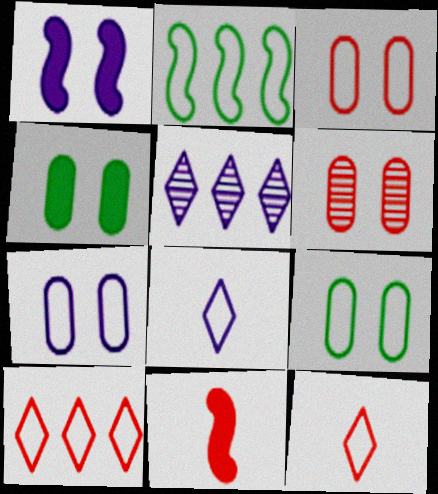[[2, 3, 8], 
[2, 7, 12], 
[3, 7, 9], 
[4, 6, 7], 
[5, 9, 11], 
[6, 10, 11]]